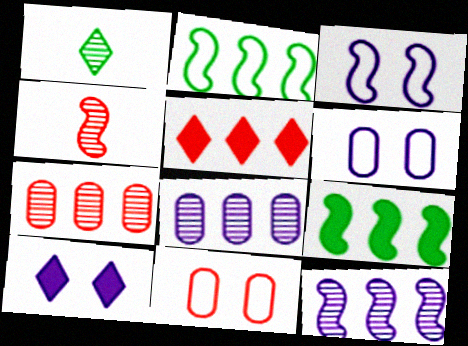[[2, 5, 8], 
[3, 4, 9], 
[4, 5, 11]]